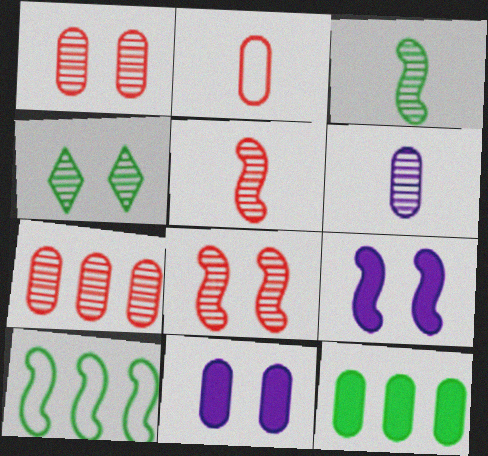[[5, 9, 10]]